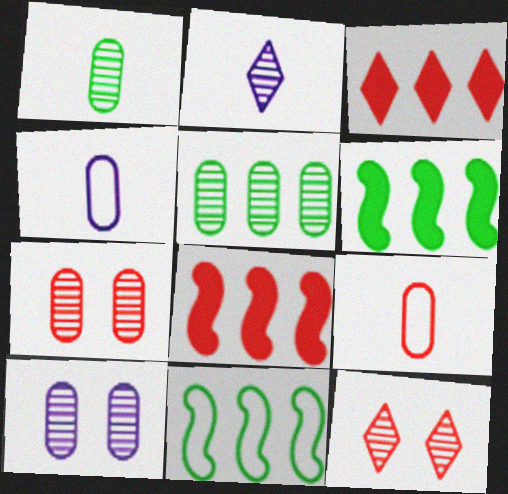[[4, 6, 12], 
[8, 9, 12]]